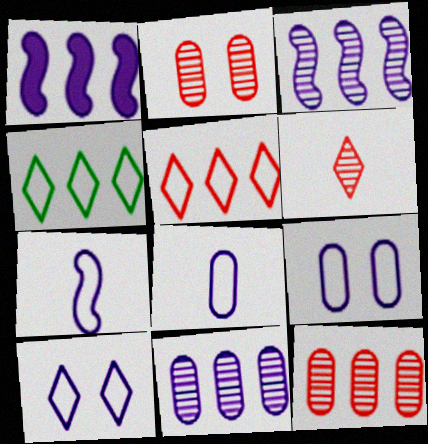[[1, 4, 12]]